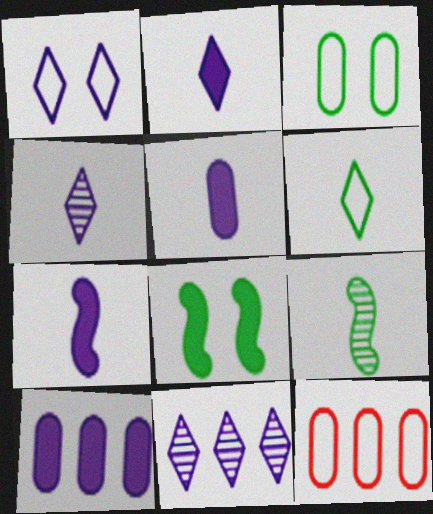[[1, 2, 11], 
[2, 5, 7], 
[4, 8, 12]]